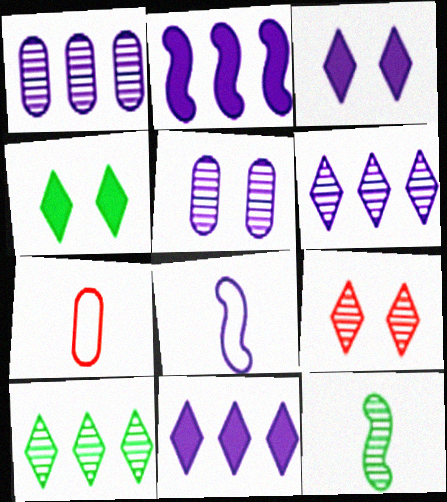[[1, 3, 8], 
[1, 9, 12], 
[5, 8, 11]]